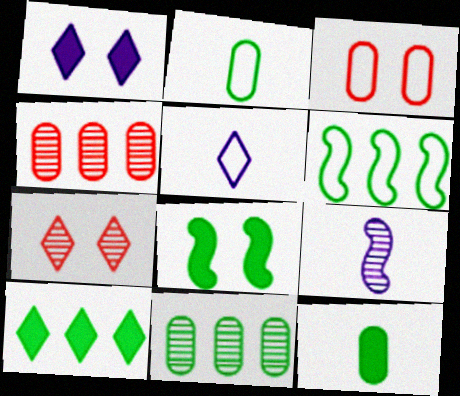[[3, 5, 6], 
[3, 9, 10], 
[4, 5, 8], 
[5, 7, 10], 
[6, 10, 11], 
[7, 9, 11], 
[8, 10, 12]]